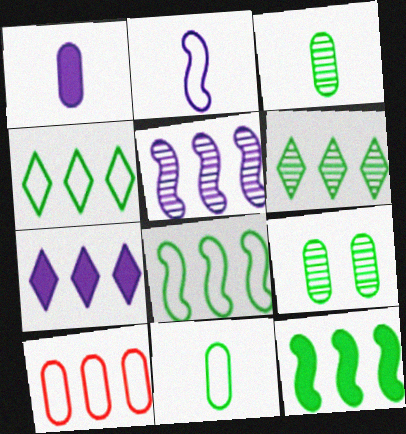[[1, 9, 10]]